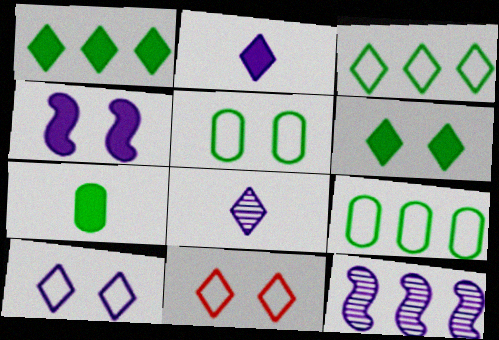[[1, 8, 11], 
[7, 11, 12]]